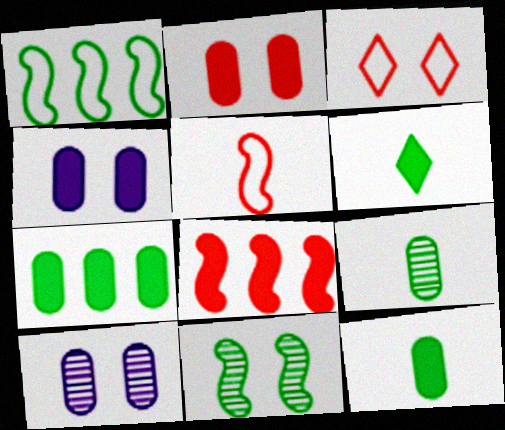[[3, 4, 11], 
[4, 6, 8]]